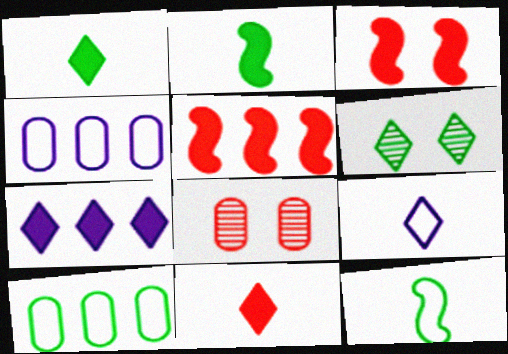[[2, 6, 10], 
[7, 8, 12]]